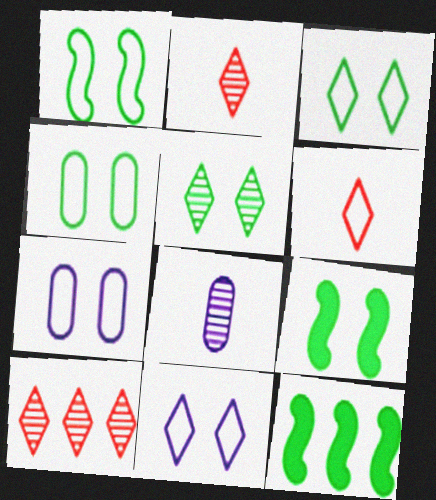[[1, 3, 4], 
[2, 7, 12], 
[4, 5, 9]]